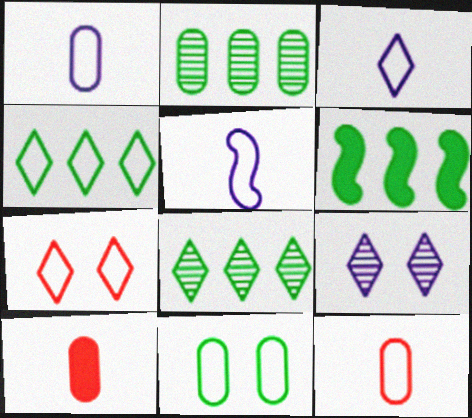[[1, 3, 5], 
[2, 4, 6], 
[3, 4, 7], 
[6, 9, 12]]